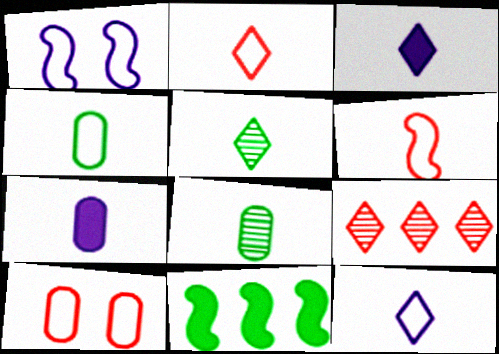[[2, 3, 5], 
[3, 6, 8], 
[4, 6, 12], 
[5, 6, 7]]